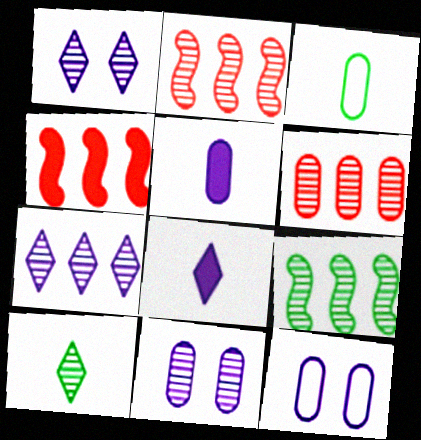[[1, 3, 4], 
[2, 10, 11], 
[4, 10, 12], 
[6, 7, 9]]